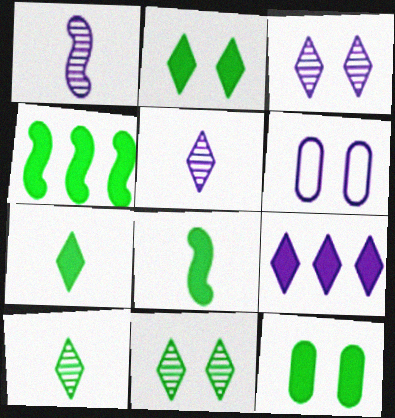[[1, 6, 9], 
[4, 7, 12]]